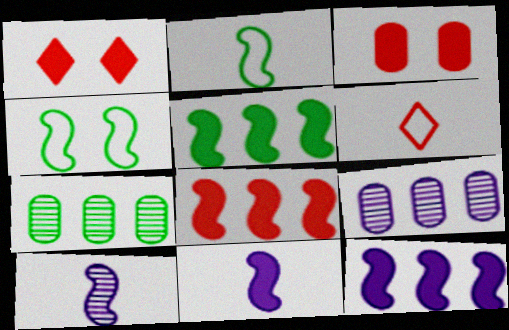[[1, 2, 9], 
[4, 8, 10], 
[5, 8, 12]]